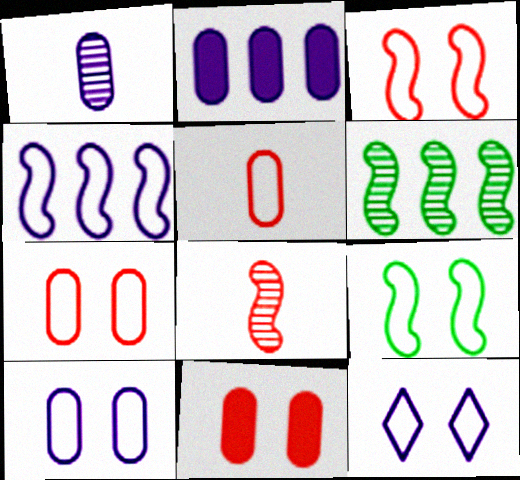[[1, 2, 10], 
[7, 9, 12]]